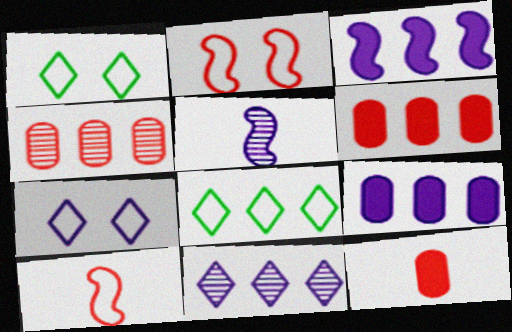[[1, 5, 6], 
[3, 4, 8], 
[5, 7, 9]]